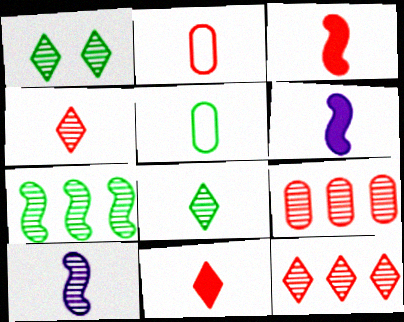[[1, 9, 10], 
[2, 3, 4], 
[2, 6, 8], 
[4, 5, 6], 
[5, 10, 11]]